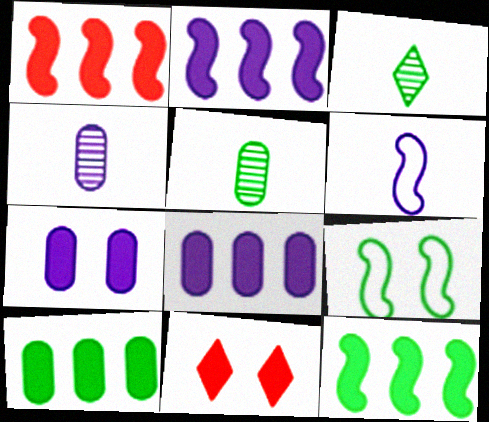[[1, 2, 12], 
[3, 9, 10]]